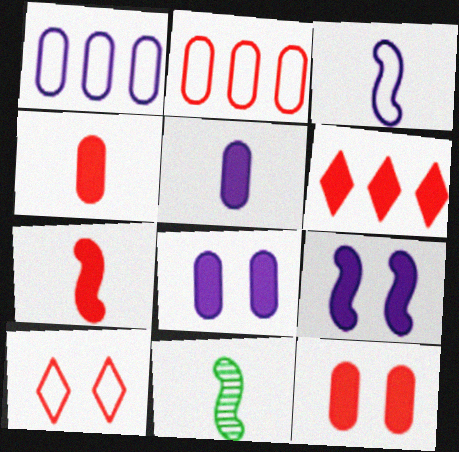[[3, 7, 11], 
[6, 7, 12]]